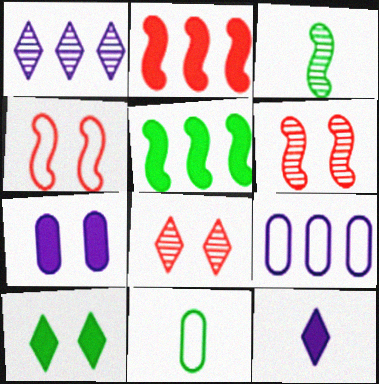[]